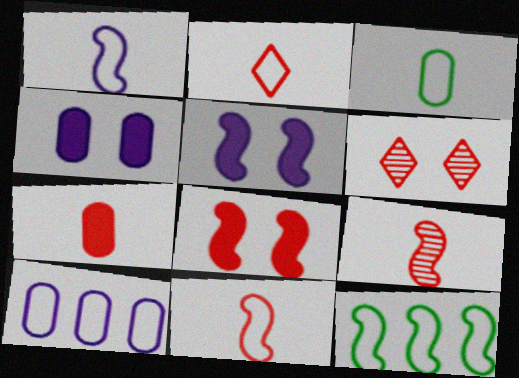[[1, 2, 3], 
[2, 7, 9], 
[5, 9, 12]]